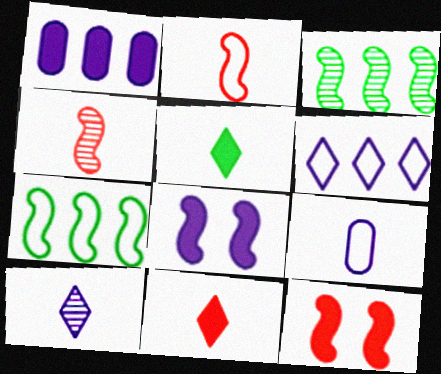[[1, 5, 12], 
[2, 3, 8], 
[4, 5, 9], 
[4, 7, 8]]